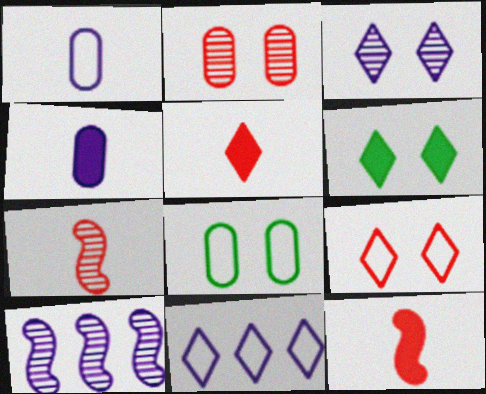[[3, 6, 9], 
[5, 8, 10]]